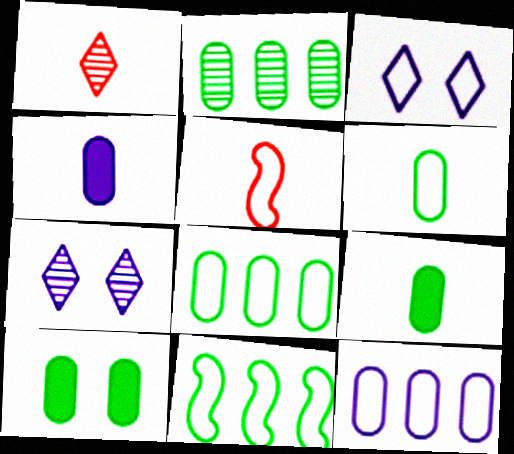[[2, 6, 10], 
[3, 5, 8]]